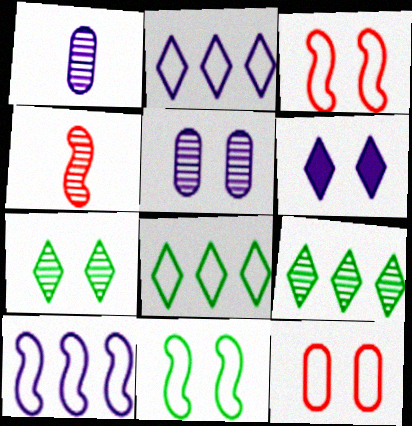[[1, 6, 10], 
[4, 5, 9]]